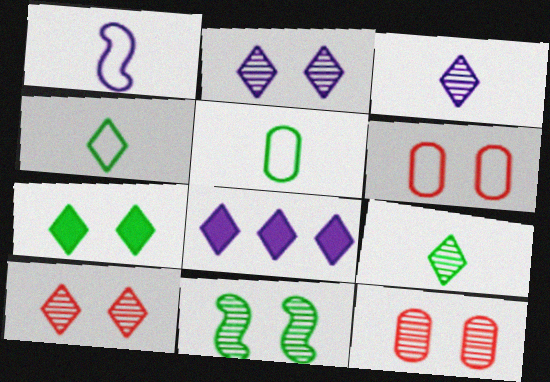[[2, 11, 12], 
[4, 8, 10]]